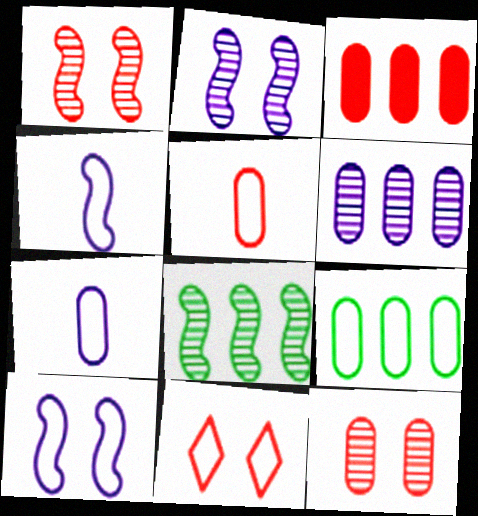[[3, 5, 12], 
[3, 6, 9], 
[4, 9, 11]]